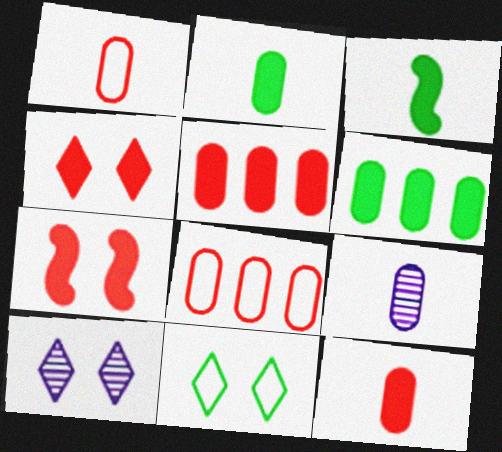[[1, 2, 9], 
[3, 8, 10], 
[4, 10, 11]]